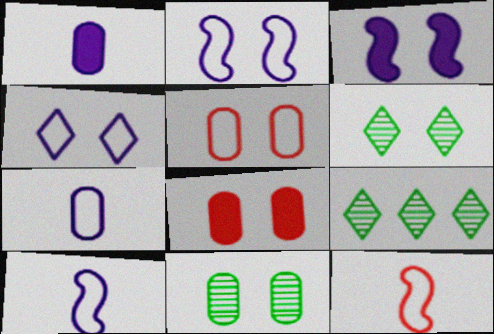[[2, 6, 8], 
[3, 5, 6], 
[8, 9, 10]]